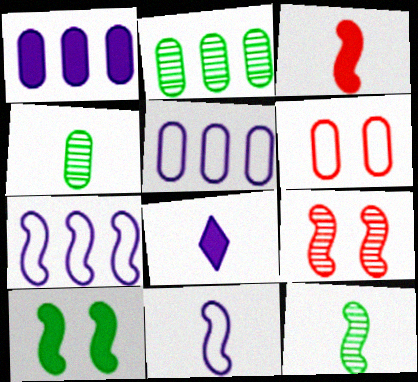[[1, 4, 6], 
[3, 11, 12]]